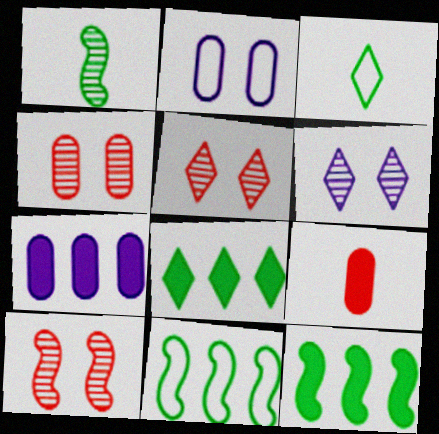[[3, 7, 10], 
[4, 5, 10], 
[6, 9, 11]]